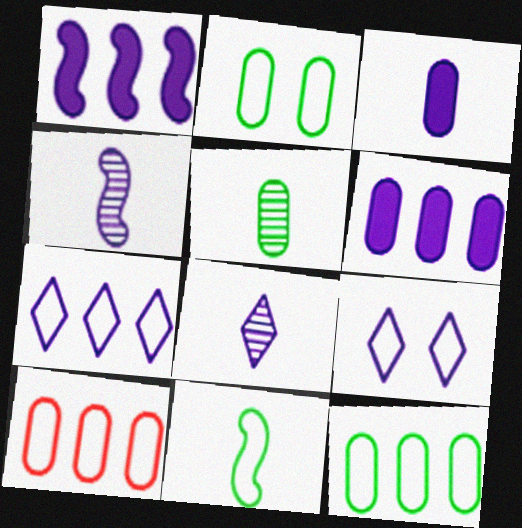[[4, 6, 9], 
[9, 10, 11]]